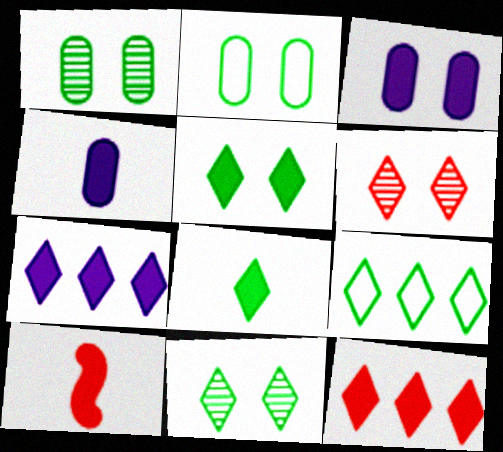[[4, 8, 10], 
[8, 9, 11]]